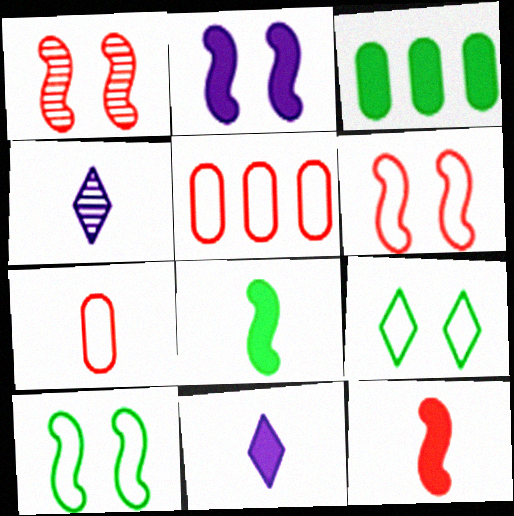[[1, 2, 10], 
[3, 4, 6], 
[4, 7, 8]]